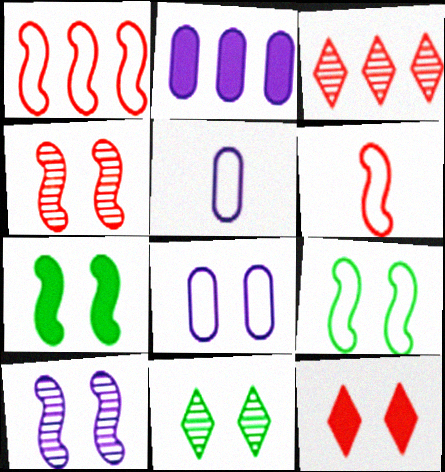[[2, 6, 11], 
[3, 5, 7]]